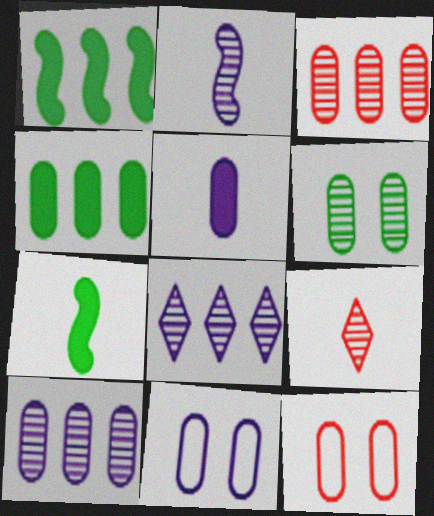[[1, 9, 11], 
[5, 10, 11], 
[7, 8, 12]]